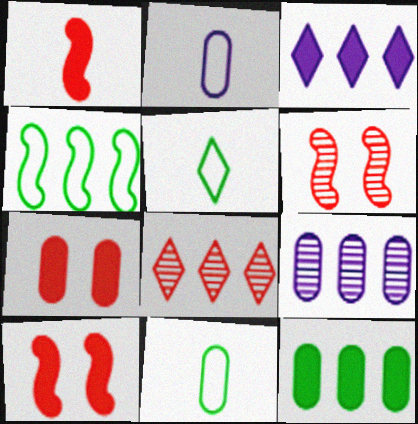[[3, 6, 11], 
[5, 9, 10], 
[7, 9, 11]]